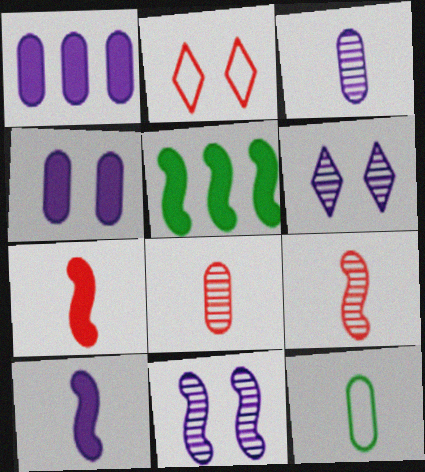[[2, 3, 5]]